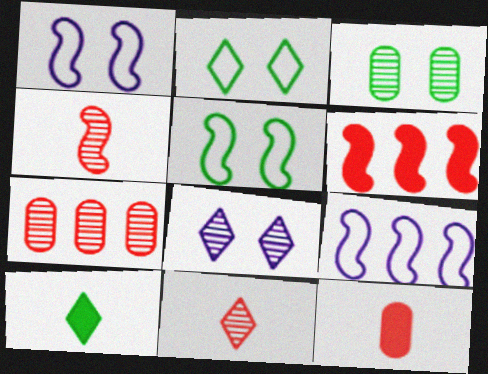[[1, 7, 10]]